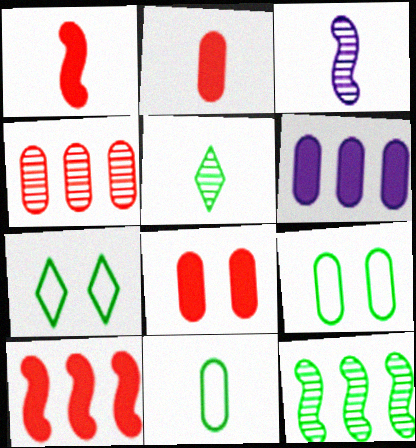[]